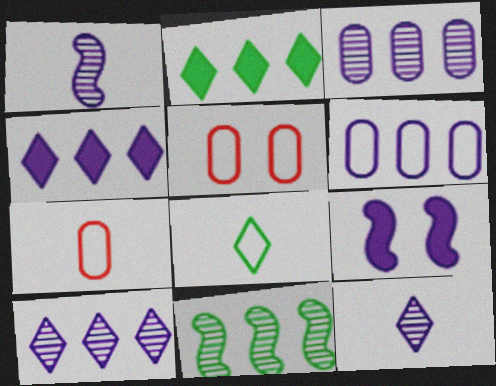[[1, 2, 5], 
[6, 9, 12]]